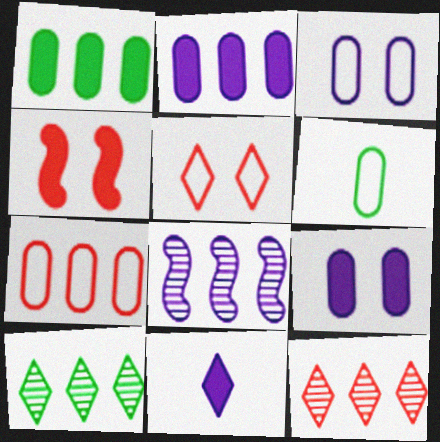[[1, 4, 11], 
[3, 6, 7], 
[3, 8, 11], 
[5, 10, 11]]